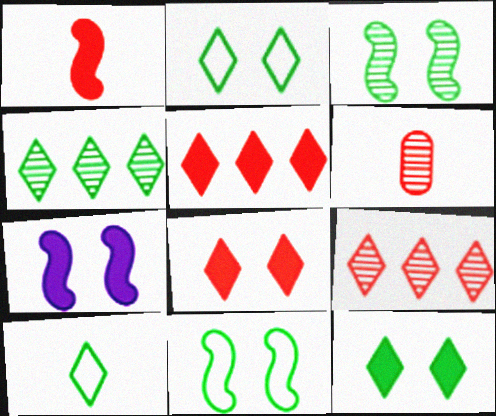[[4, 10, 12]]